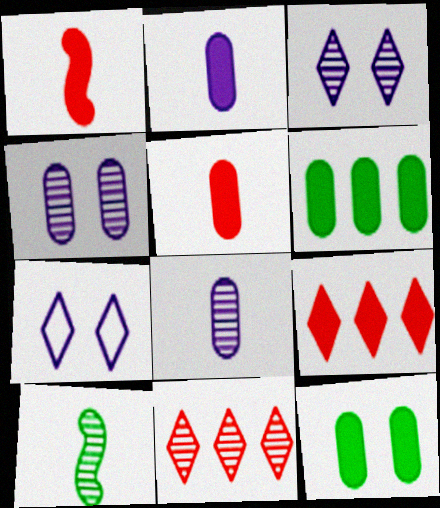[[4, 10, 11]]